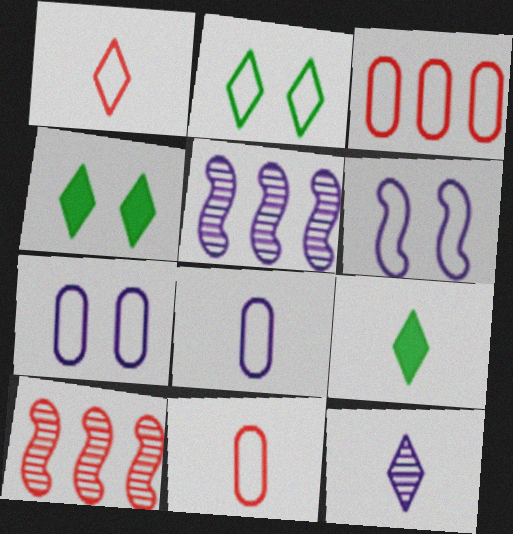[[1, 9, 12], 
[4, 5, 11], 
[4, 8, 10], 
[7, 9, 10]]